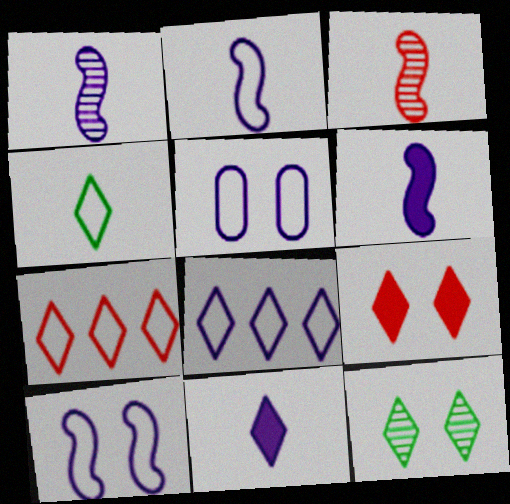[[1, 2, 6], 
[2, 5, 8], 
[7, 11, 12]]